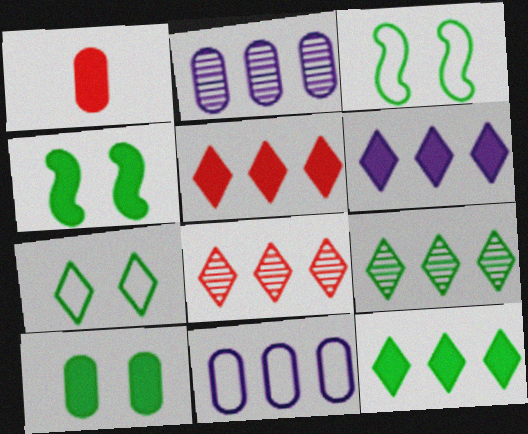[[1, 4, 6], 
[5, 6, 12]]